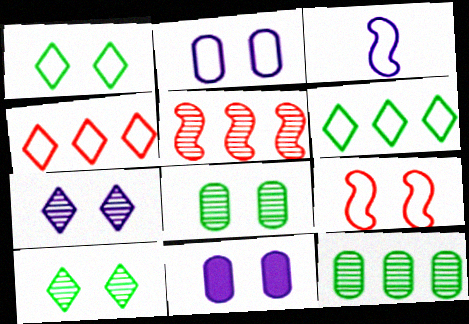[[1, 2, 9], 
[9, 10, 11]]